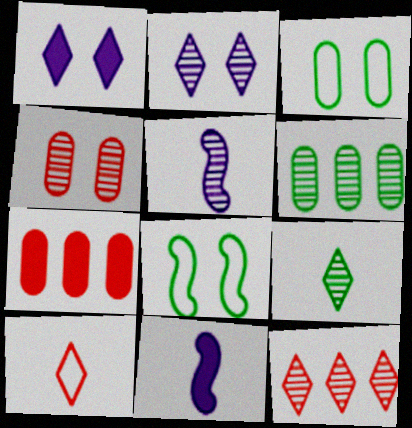[[1, 4, 8], 
[2, 9, 12], 
[3, 11, 12]]